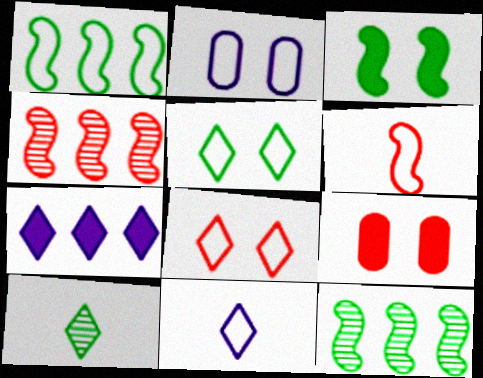[[7, 8, 10], 
[9, 11, 12]]